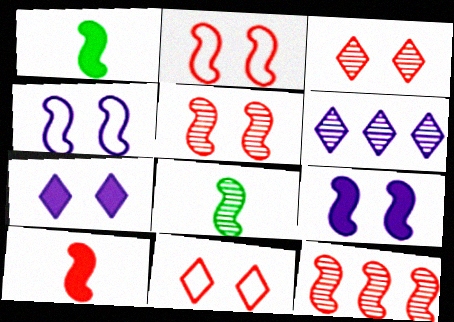[[1, 4, 12], 
[2, 10, 12]]